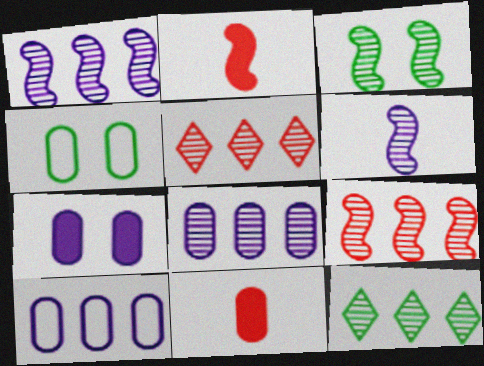[[3, 6, 9], 
[4, 8, 11], 
[8, 9, 12]]